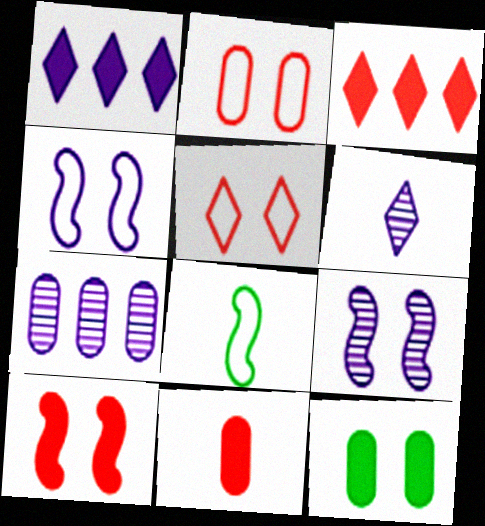[[3, 10, 11], 
[5, 9, 12], 
[6, 7, 9], 
[6, 8, 11]]